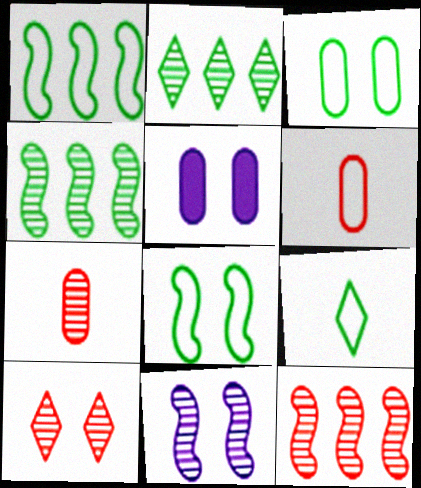[[1, 3, 9], 
[2, 7, 11], 
[5, 8, 10], 
[5, 9, 12], 
[7, 10, 12]]